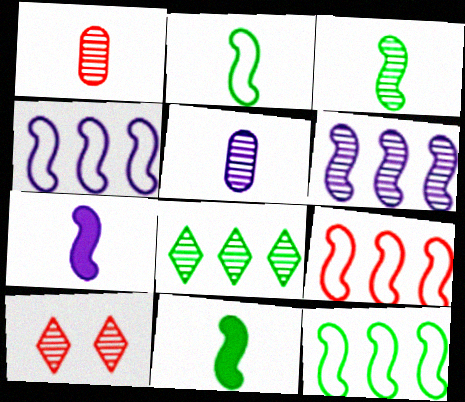[[2, 3, 11], 
[4, 9, 12]]